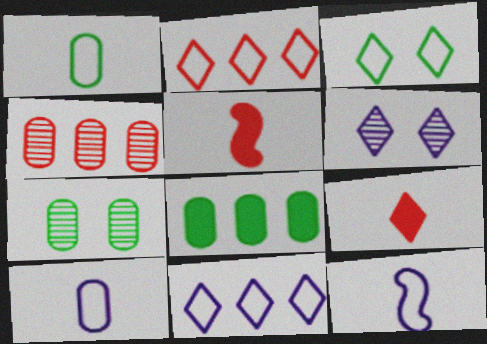[[1, 7, 8], 
[5, 7, 11]]